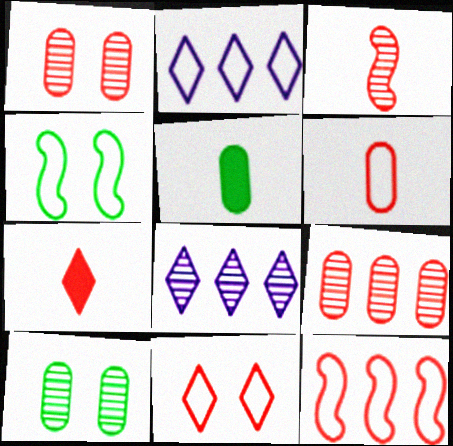[[1, 7, 12], 
[2, 4, 6], 
[3, 6, 7], 
[3, 8, 10], 
[6, 11, 12]]